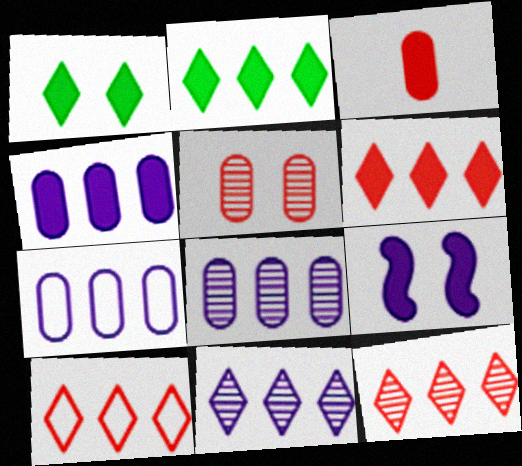[[2, 3, 9], 
[2, 10, 11], 
[4, 7, 8], 
[6, 10, 12]]